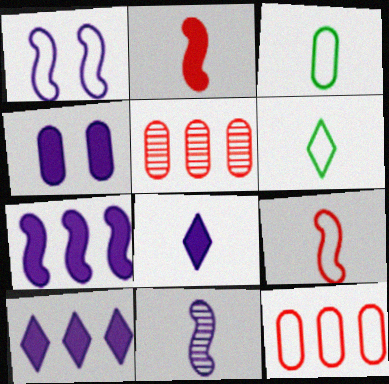[[1, 6, 12], 
[1, 7, 11], 
[3, 4, 5], 
[4, 7, 8]]